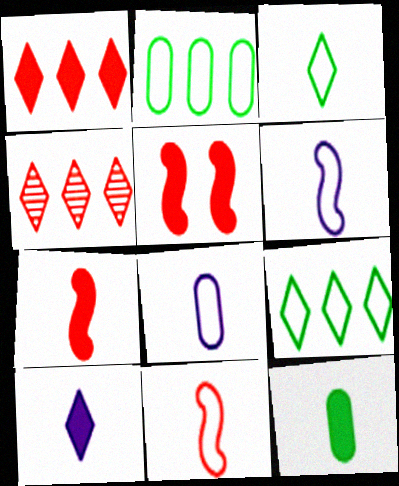[[3, 8, 11], 
[7, 10, 12]]